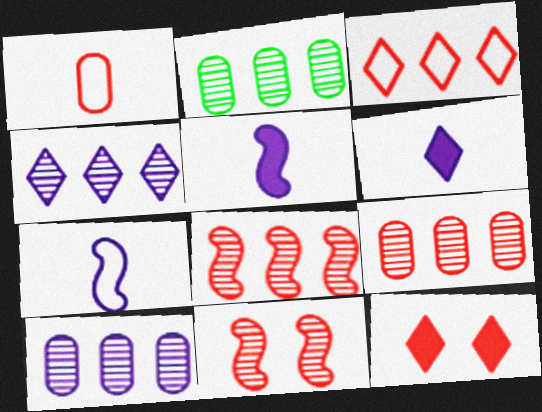[[1, 8, 12], 
[2, 4, 8], 
[2, 7, 12], 
[2, 9, 10]]